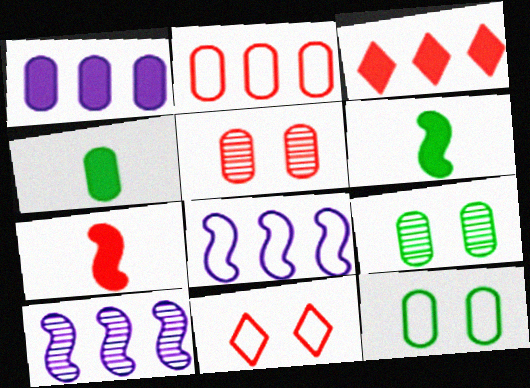[[4, 10, 11]]